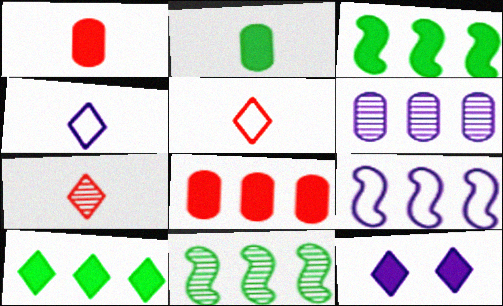[[1, 3, 12]]